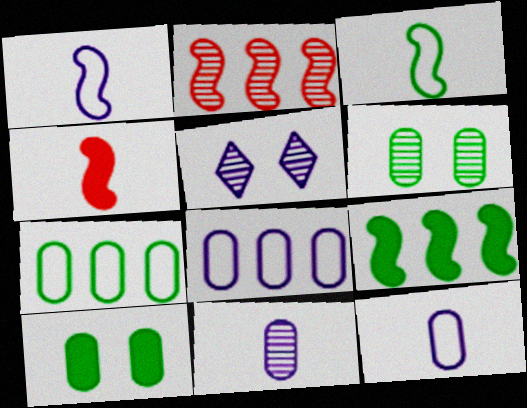[[4, 5, 7]]